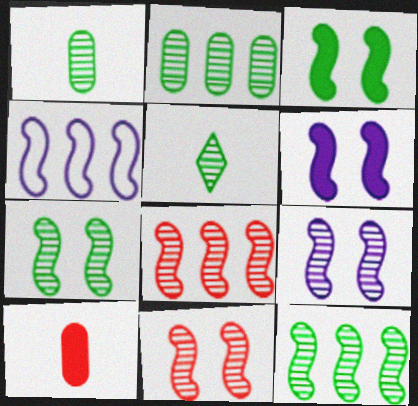[[2, 5, 7], 
[7, 9, 11]]